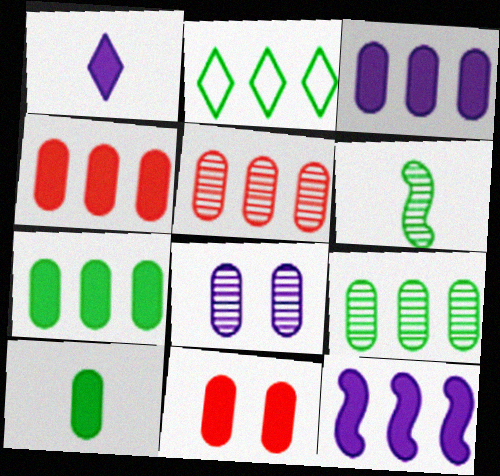[[2, 5, 12], 
[3, 4, 7], 
[3, 10, 11]]